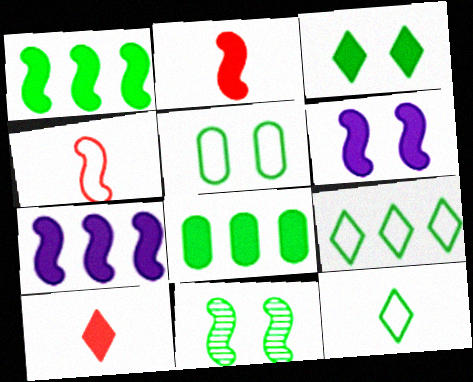[[1, 2, 6], 
[3, 5, 11], 
[4, 7, 11], 
[6, 8, 10], 
[8, 11, 12]]